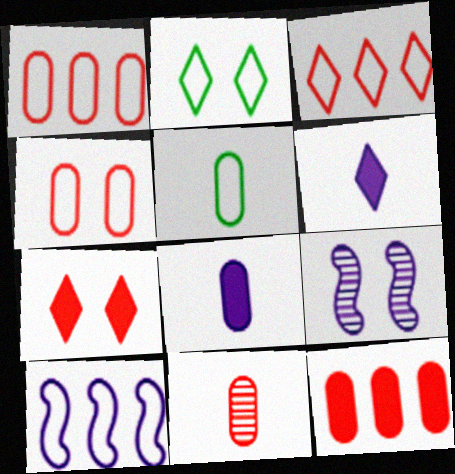[[4, 11, 12], 
[5, 8, 11]]